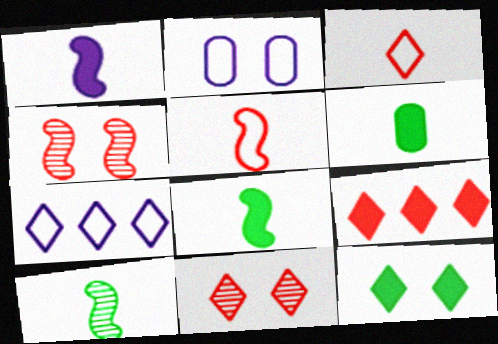[[1, 5, 10], 
[2, 4, 12], 
[2, 9, 10], 
[3, 9, 11], 
[4, 6, 7]]